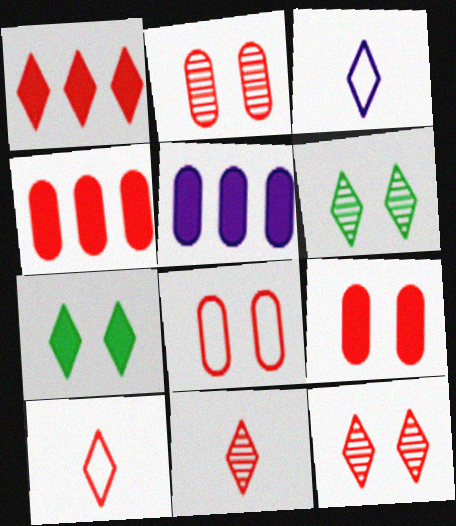[[1, 3, 6], 
[1, 10, 12], 
[2, 8, 9]]